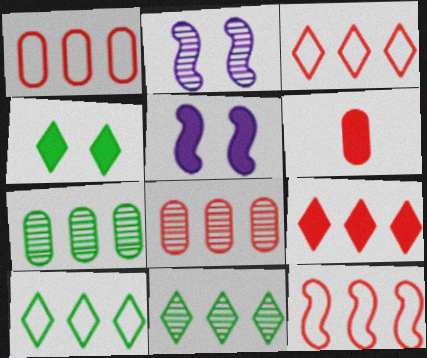[[1, 3, 12], 
[2, 6, 10], 
[8, 9, 12]]